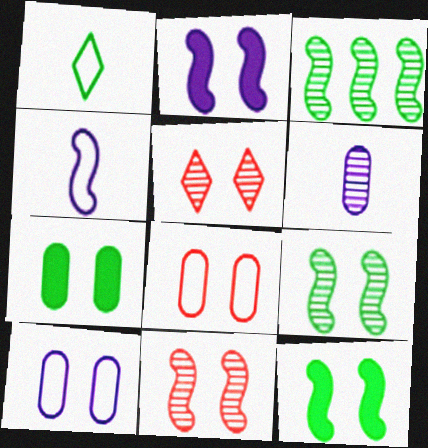[[1, 3, 7], 
[3, 5, 6], 
[5, 10, 12]]